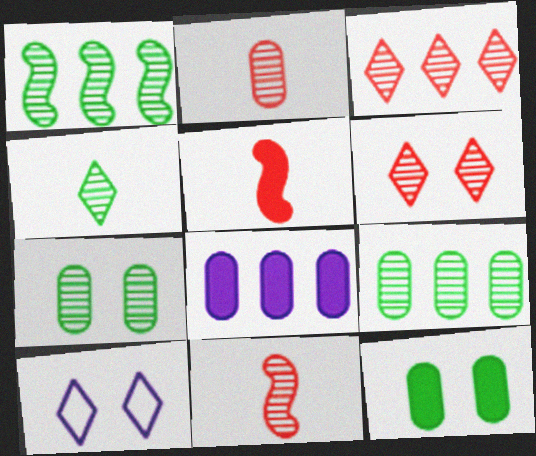[[1, 4, 7], 
[5, 9, 10]]